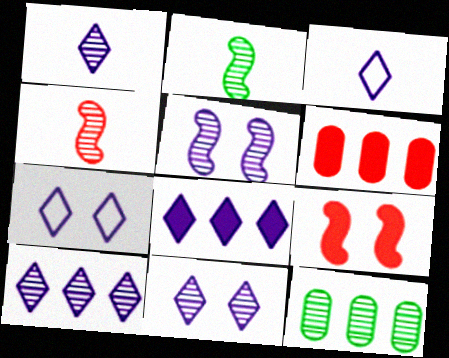[[1, 7, 8], 
[1, 10, 11], 
[2, 6, 7], 
[3, 8, 11], 
[3, 9, 12], 
[4, 11, 12]]